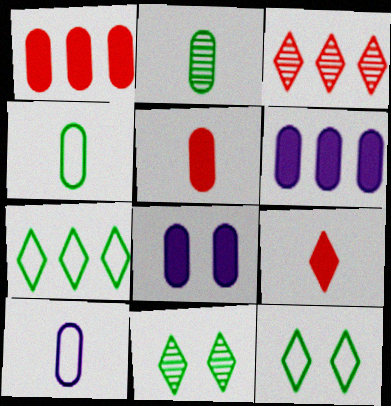[[2, 5, 10]]